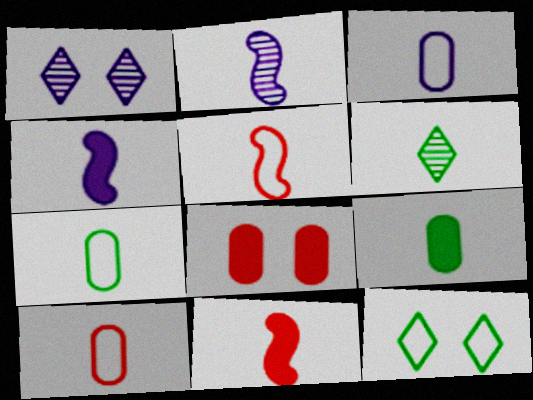[[3, 6, 11], 
[3, 7, 10], 
[4, 6, 10]]